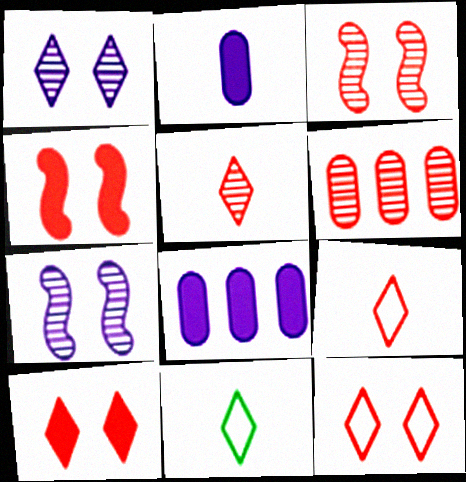[[3, 5, 6], 
[3, 8, 11], 
[4, 6, 9]]